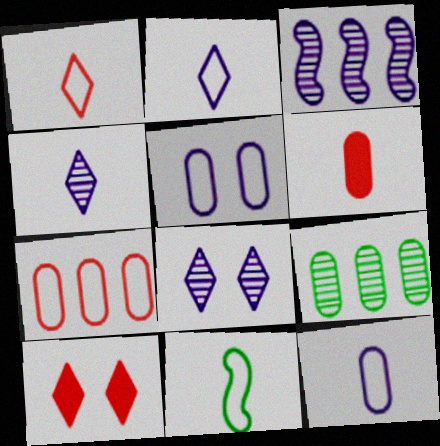[[1, 11, 12], 
[4, 6, 11], 
[5, 6, 9]]